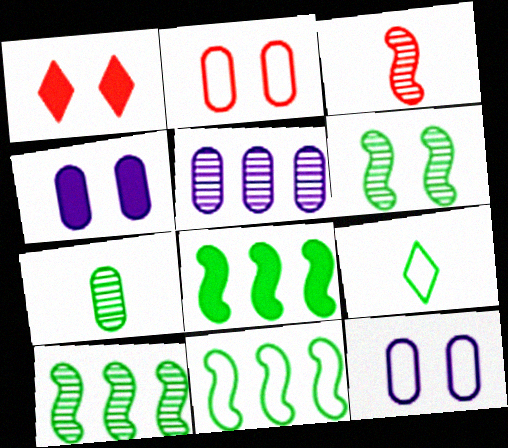[[1, 6, 12], 
[8, 10, 11]]